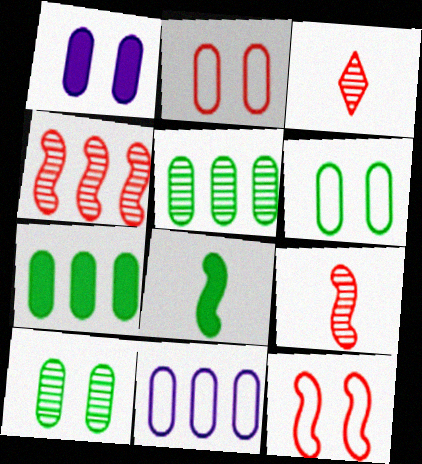[[1, 2, 10]]